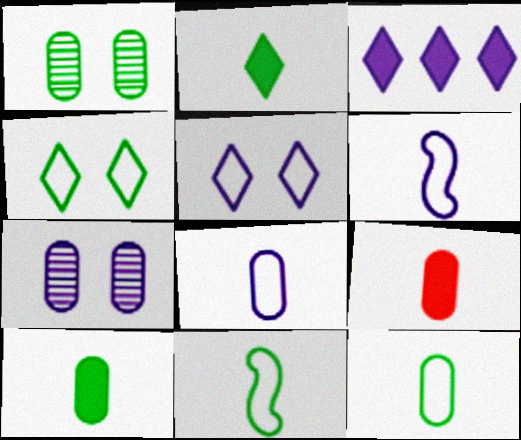[[3, 6, 7]]